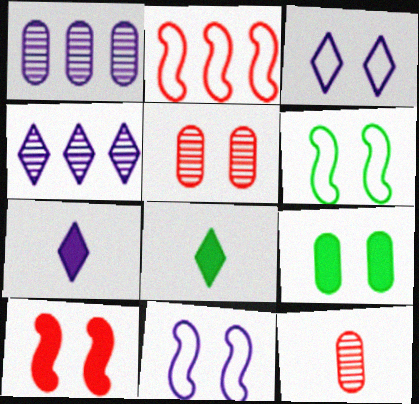[[1, 7, 11], 
[3, 4, 7]]